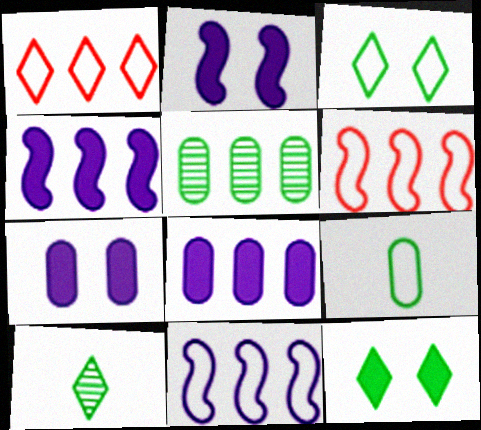[[1, 4, 5], 
[6, 7, 10]]